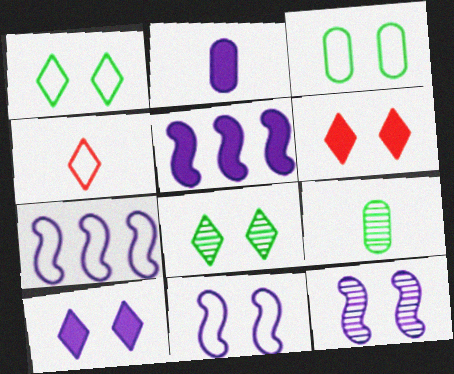[[2, 5, 10], 
[3, 4, 7], 
[3, 6, 12], 
[6, 7, 9]]